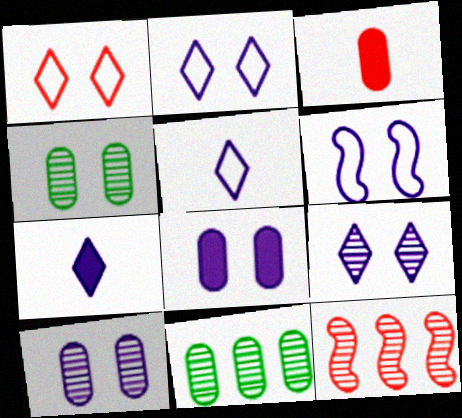[[1, 3, 12], 
[6, 8, 9]]